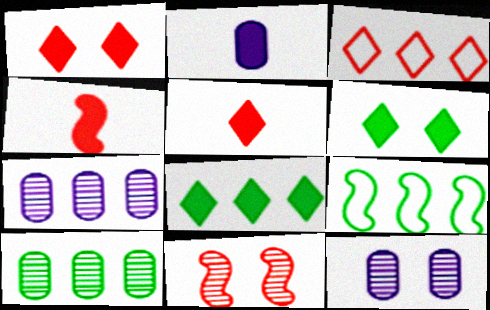[[5, 9, 12], 
[8, 9, 10]]